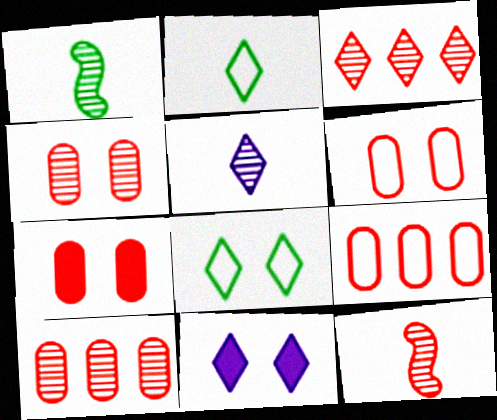[[1, 9, 11], 
[2, 3, 11], 
[3, 4, 12], 
[4, 6, 7]]